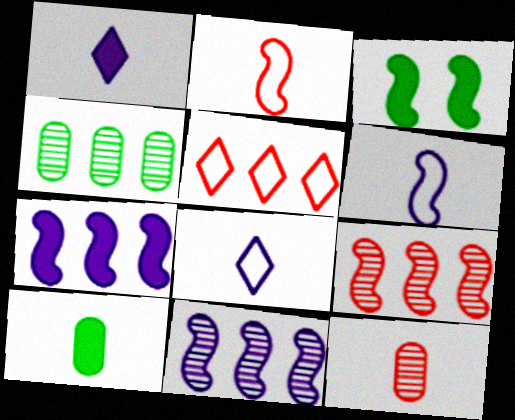[[2, 3, 11], 
[3, 6, 9], 
[4, 5, 7]]